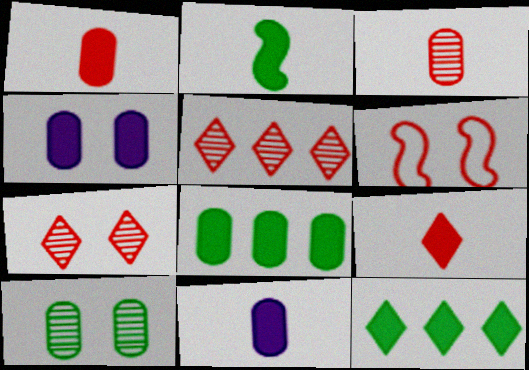[[1, 4, 8], 
[1, 5, 6], 
[2, 9, 11]]